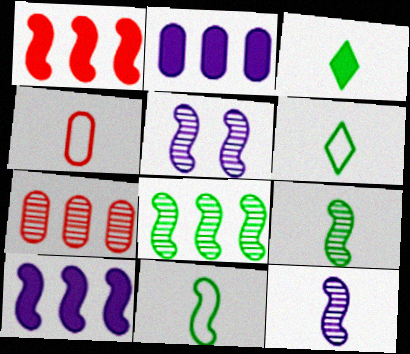[[1, 5, 11], 
[3, 4, 12]]